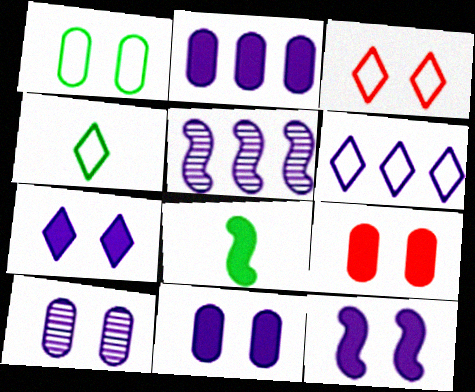[[1, 9, 10], 
[2, 5, 6], 
[3, 4, 6], 
[4, 5, 9], 
[7, 11, 12]]